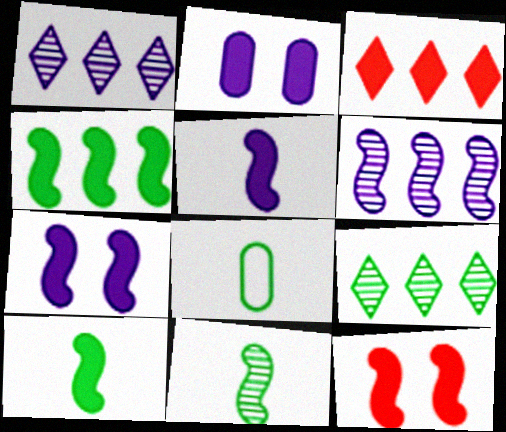[[1, 8, 12], 
[2, 3, 10], 
[4, 5, 12]]